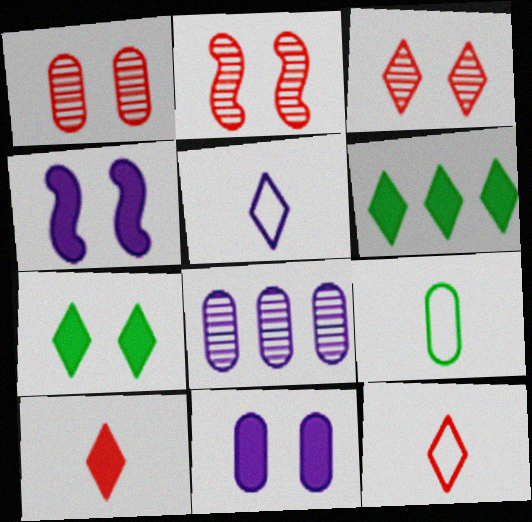[[1, 2, 3], 
[3, 5, 6], 
[4, 5, 8]]